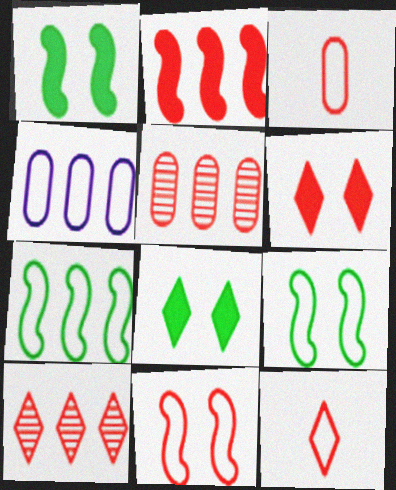[[4, 9, 12], 
[6, 10, 12]]